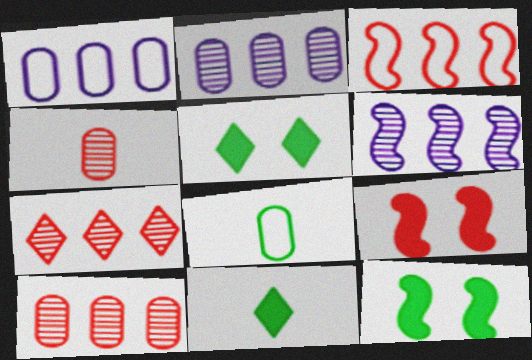[]